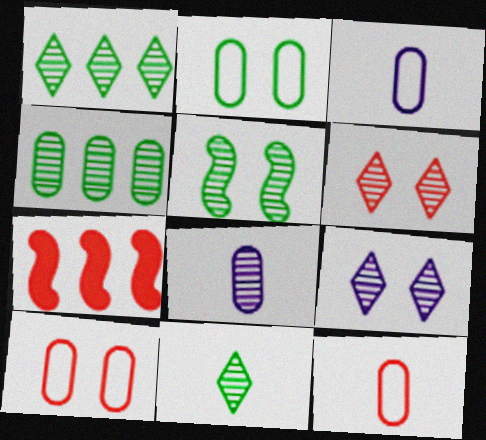[[4, 5, 11], 
[6, 7, 12]]